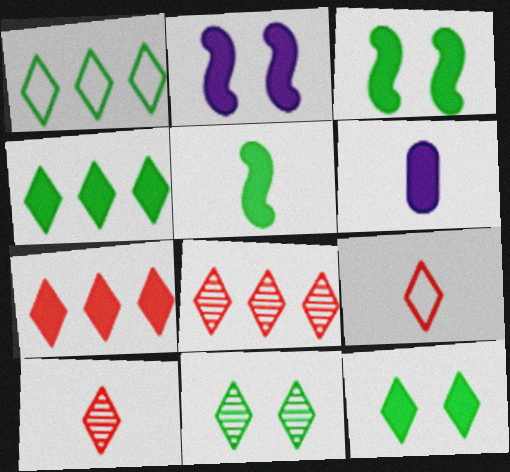[[3, 6, 7]]